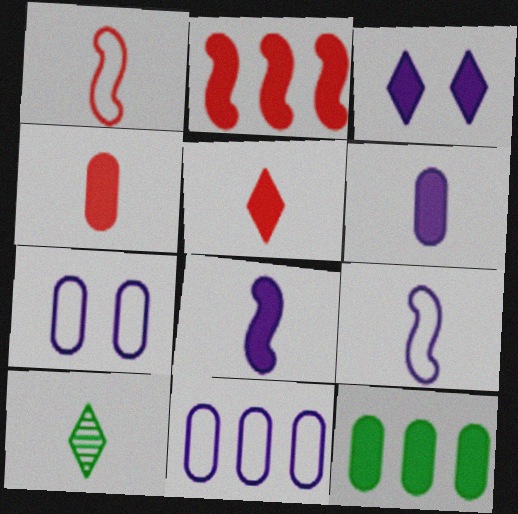[[1, 6, 10], 
[2, 7, 10], 
[4, 9, 10]]